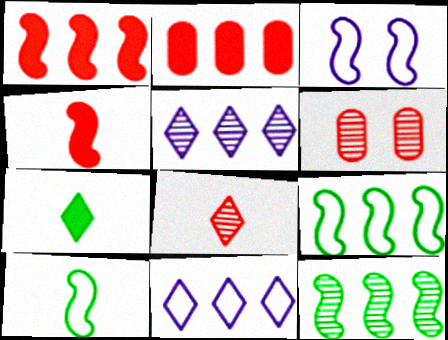[[2, 5, 9], 
[2, 11, 12], 
[3, 4, 12]]